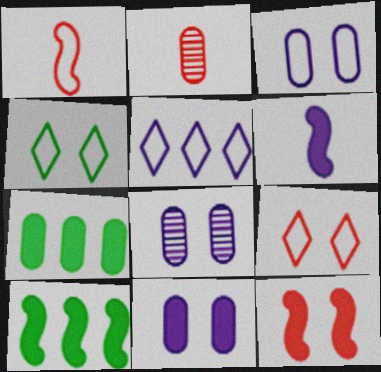[[2, 3, 7], 
[3, 8, 11], 
[4, 8, 12], 
[5, 6, 8], 
[6, 10, 12]]